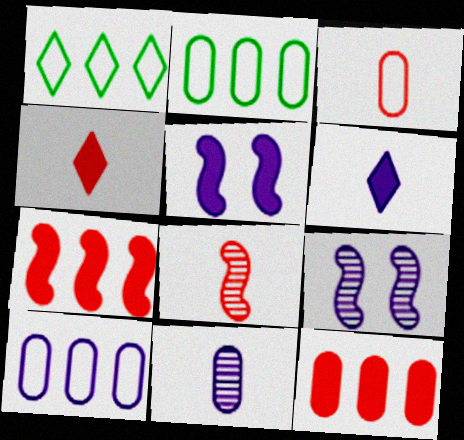[[2, 4, 9], 
[3, 4, 8], 
[6, 9, 10]]